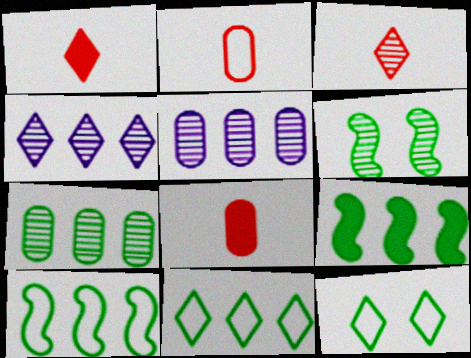[[1, 4, 12], 
[3, 5, 6], 
[7, 9, 11]]